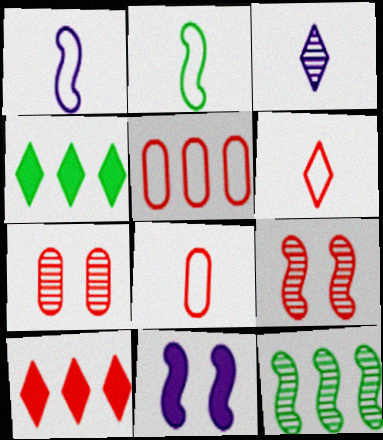[[1, 4, 7], 
[3, 7, 12], 
[8, 9, 10]]